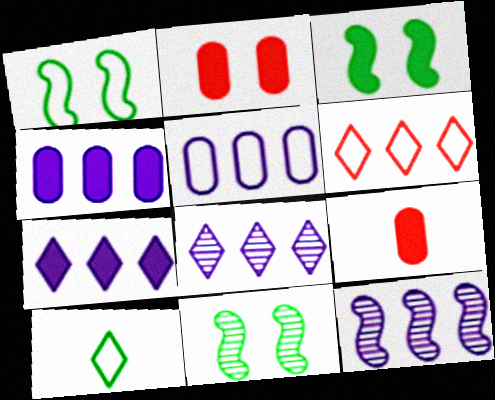[[1, 3, 11], 
[1, 8, 9], 
[2, 10, 12], 
[3, 7, 9], 
[5, 7, 12]]